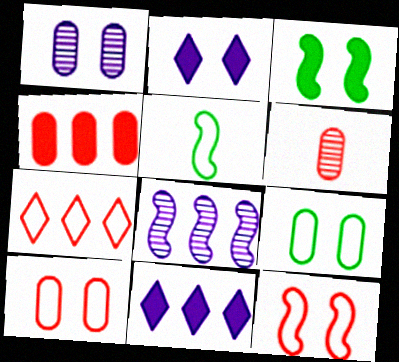[[4, 6, 10]]